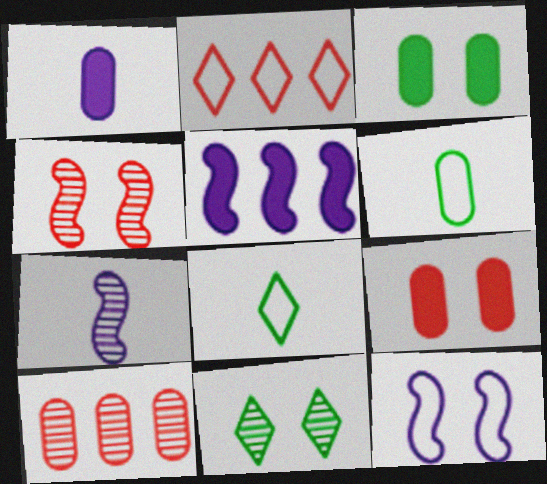[[2, 3, 7], 
[2, 6, 12], 
[5, 7, 12], 
[7, 10, 11], 
[9, 11, 12]]